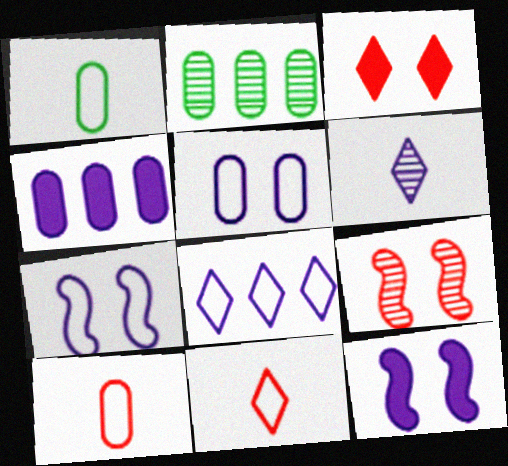[[2, 6, 9], 
[2, 11, 12], 
[4, 6, 7]]